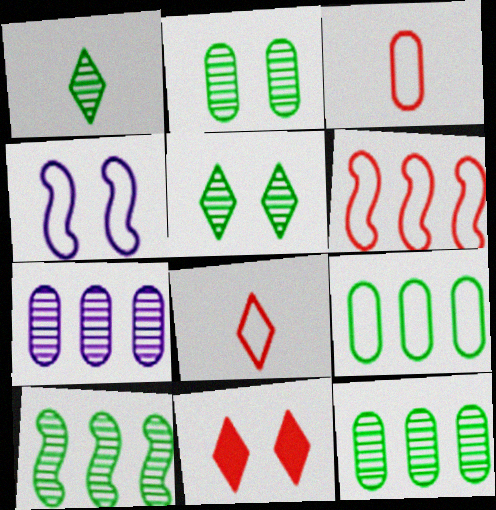[[1, 2, 10], 
[2, 4, 11], 
[4, 8, 9]]